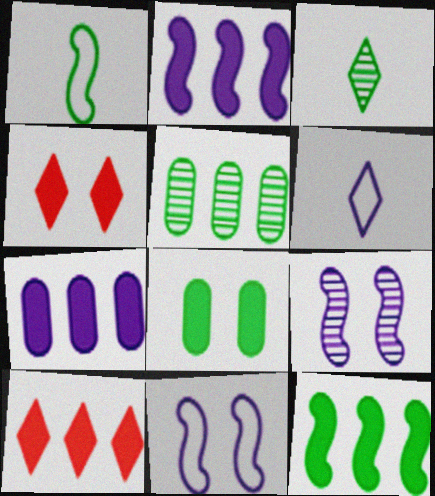[[6, 7, 9], 
[7, 10, 12]]